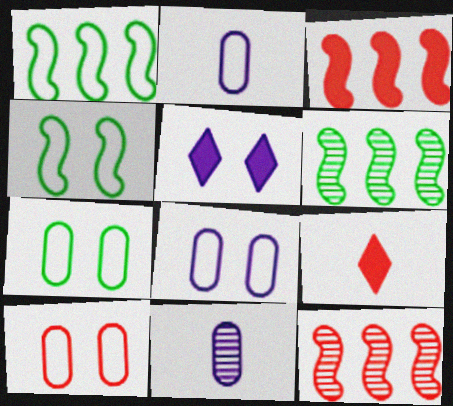[[6, 8, 9], 
[7, 8, 10], 
[9, 10, 12]]